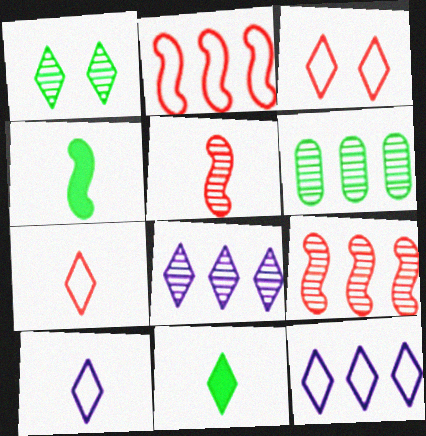[[3, 8, 11], 
[6, 8, 9]]